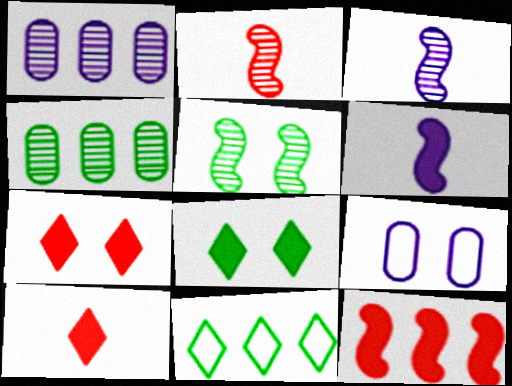[[1, 11, 12], 
[5, 7, 9]]